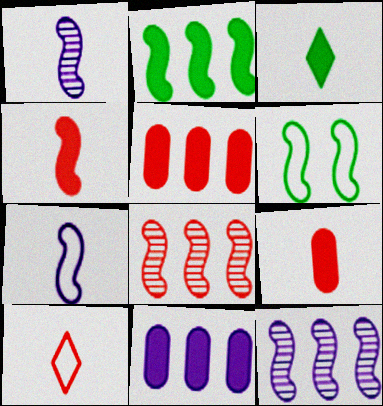[[4, 6, 12]]